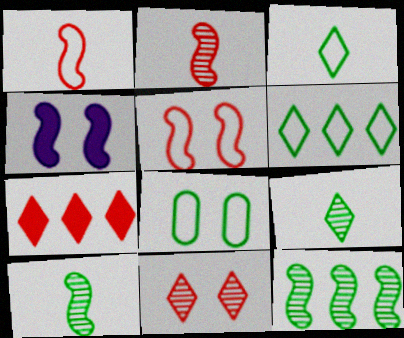[[1, 4, 12], 
[4, 8, 11]]